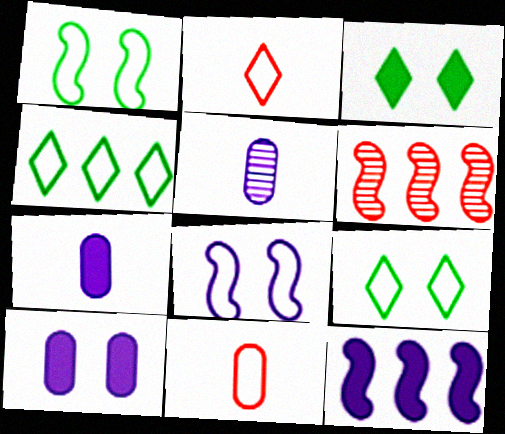[[4, 8, 11], 
[6, 7, 9]]